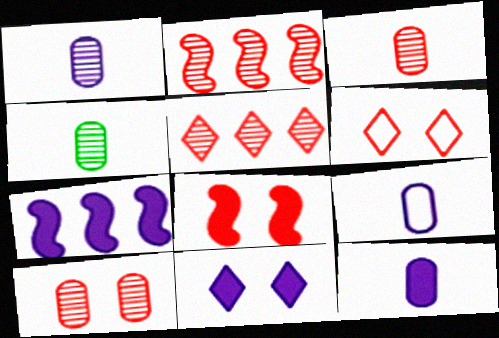[[1, 3, 4], 
[1, 9, 12], 
[4, 6, 7], 
[6, 8, 10], 
[7, 11, 12]]